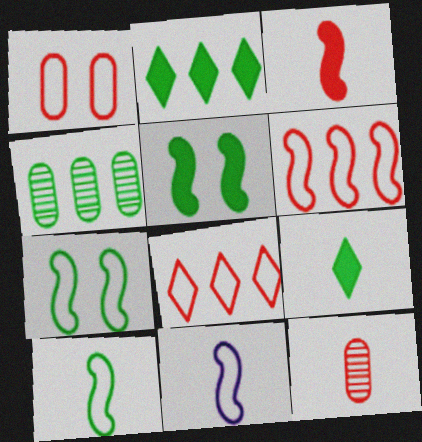[[4, 7, 9], 
[6, 7, 11], 
[9, 11, 12]]